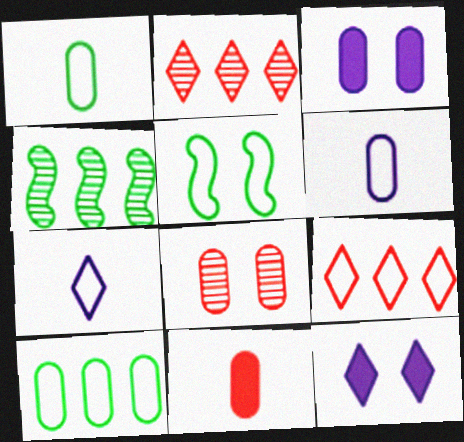[[5, 6, 9], 
[5, 8, 12]]